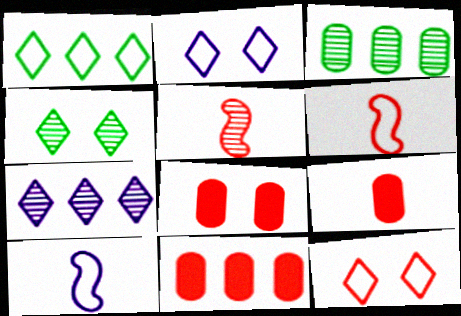[[4, 10, 11], 
[5, 11, 12], 
[8, 9, 11]]